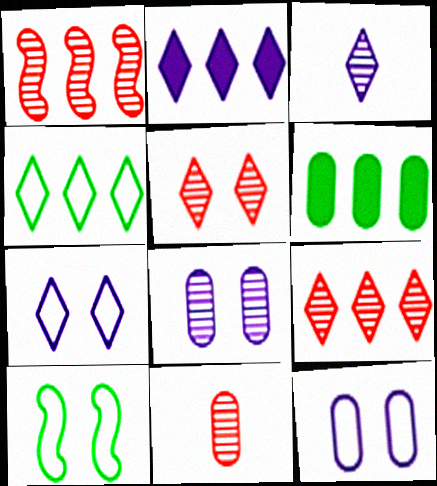[[1, 5, 11], 
[2, 3, 7], 
[2, 4, 9], 
[2, 10, 11], 
[6, 11, 12]]